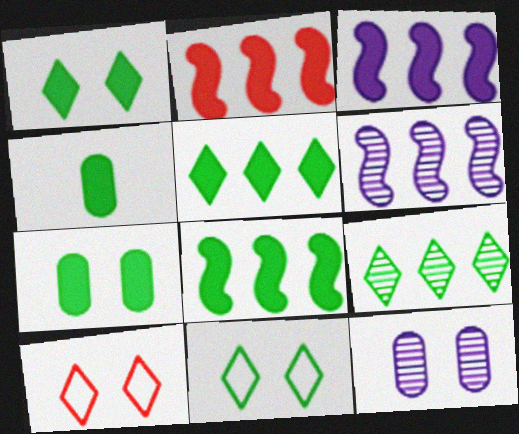[[1, 4, 8], 
[2, 3, 8], 
[4, 6, 10]]